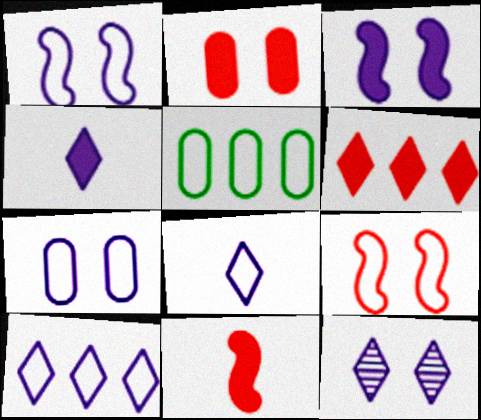[[2, 6, 11], 
[3, 7, 12], 
[4, 10, 12], 
[5, 8, 9], 
[5, 11, 12]]